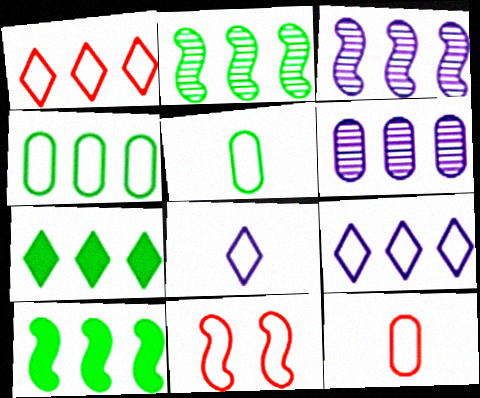[[1, 6, 10], 
[1, 11, 12], 
[2, 4, 7], 
[4, 8, 11], 
[5, 9, 11]]